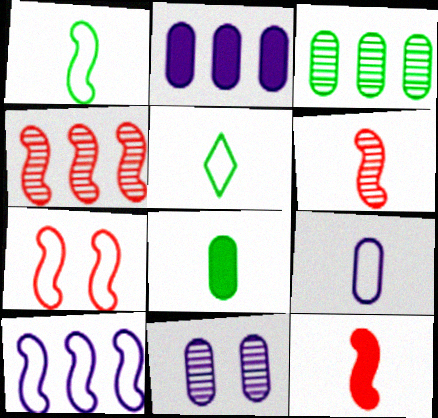[[1, 7, 10], 
[2, 9, 11], 
[4, 7, 12]]